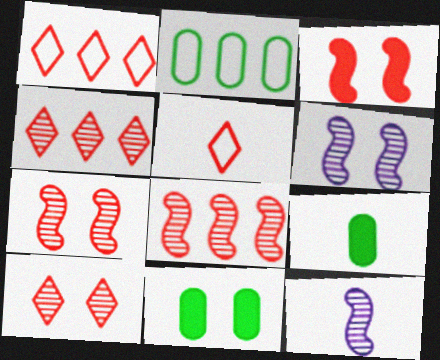[[1, 6, 9], 
[1, 11, 12], 
[5, 9, 12]]